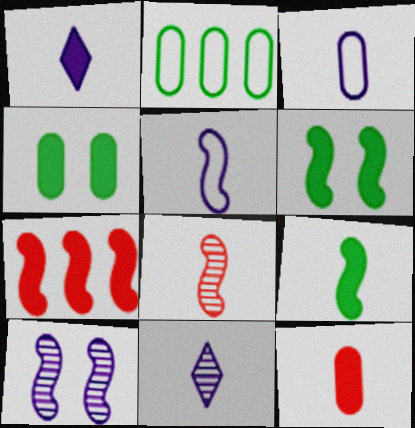[[1, 4, 7], 
[1, 9, 12], 
[5, 8, 9]]